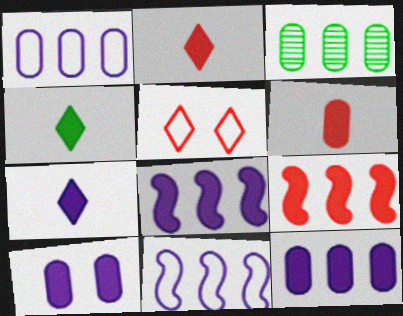[[2, 4, 7], 
[4, 9, 10], 
[7, 8, 10]]